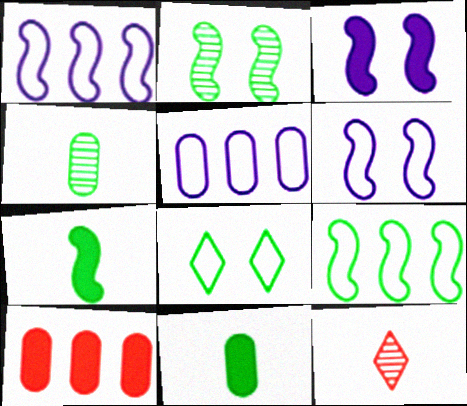[[2, 7, 9]]